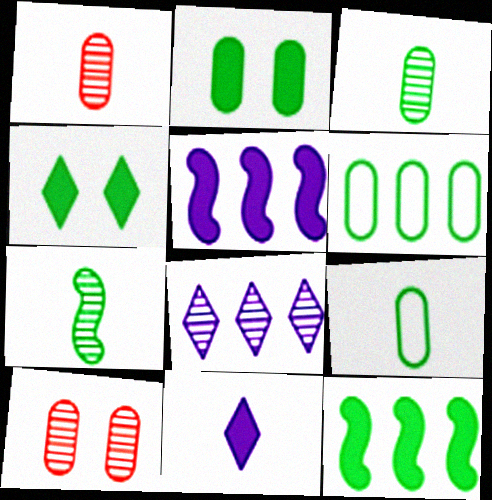[[2, 3, 6], 
[4, 6, 7], 
[7, 8, 10]]